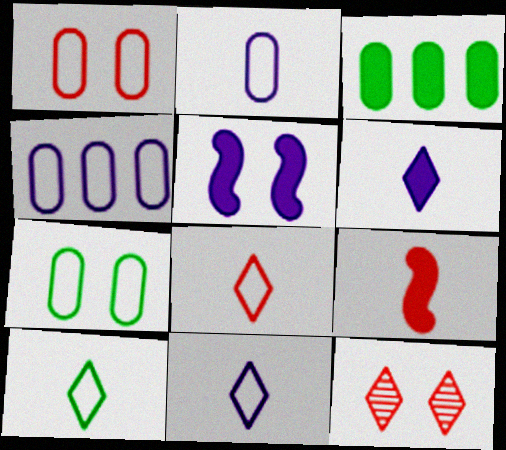[[5, 7, 12], 
[8, 10, 11]]